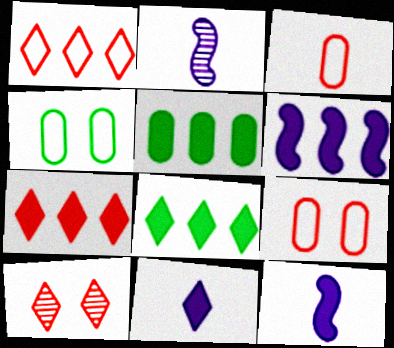[[2, 4, 7], 
[2, 8, 9], 
[5, 6, 7]]